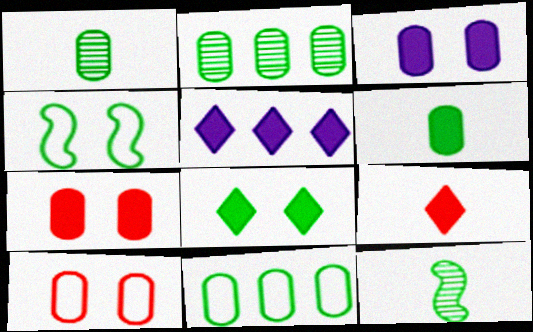[[5, 8, 9], 
[5, 10, 12], 
[8, 11, 12]]